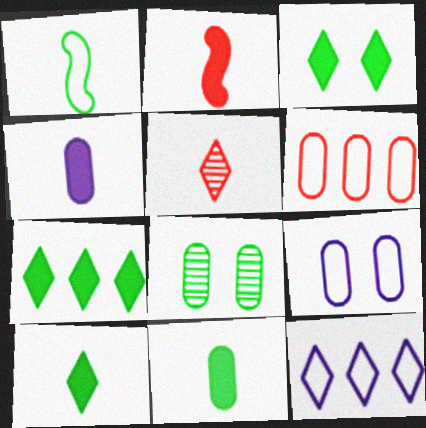[[1, 4, 5], 
[1, 7, 8], 
[2, 4, 10], 
[2, 8, 12], 
[3, 5, 12], 
[3, 7, 10], 
[4, 6, 8]]